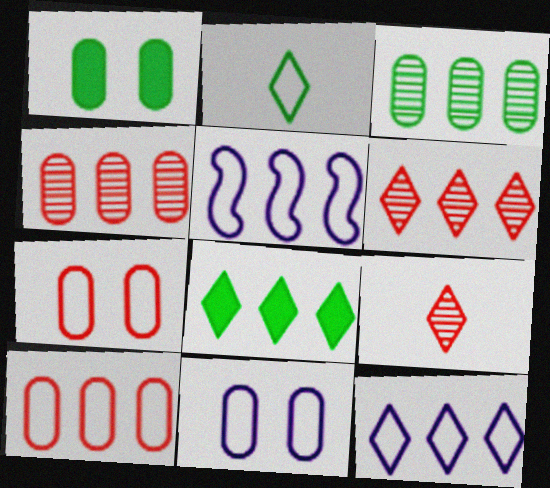[[1, 5, 9], 
[2, 5, 7], 
[4, 5, 8], 
[6, 8, 12]]